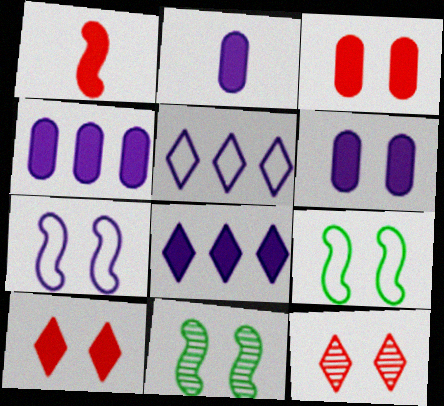[[2, 4, 6], 
[6, 9, 12]]